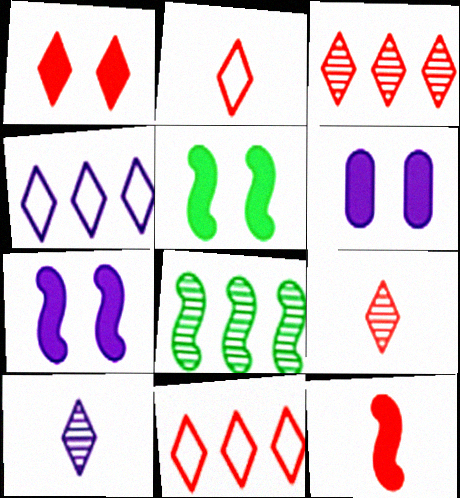[[1, 2, 3], 
[1, 5, 6], 
[1, 9, 11], 
[2, 6, 8]]